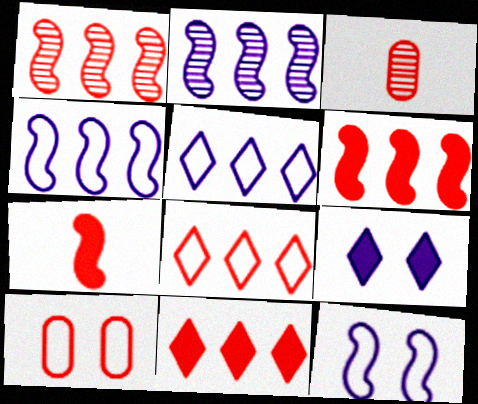[]